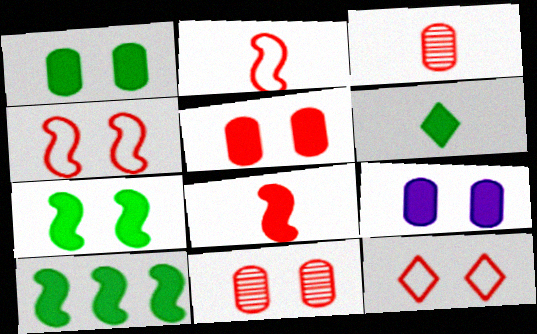[[1, 5, 9], 
[1, 6, 10]]